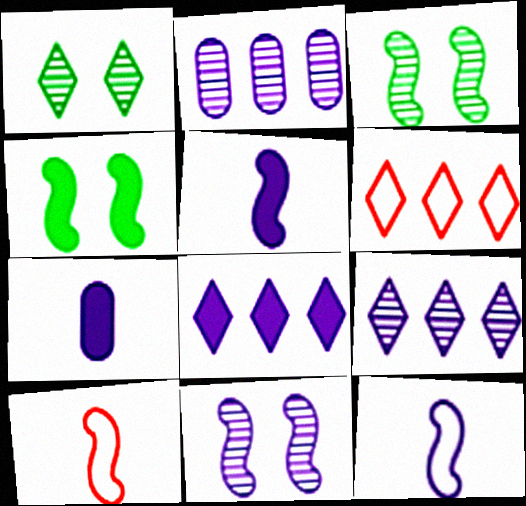[[3, 6, 7]]